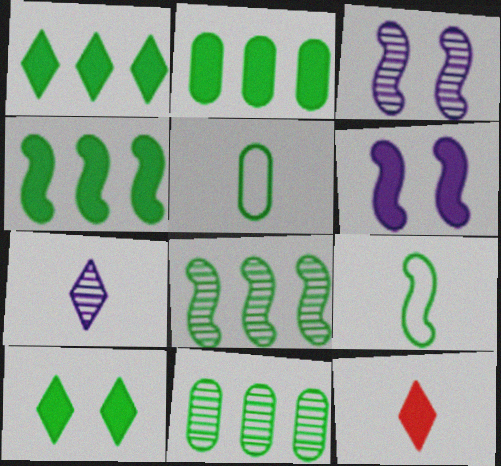[[1, 2, 4], 
[2, 6, 12], 
[5, 8, 10], 
[9, 10, 11]]